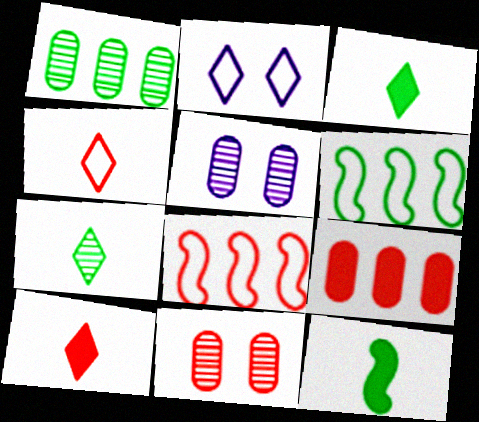[[3, 5, 8], 
[5, 6, 10], 
[8, 10, 11]]